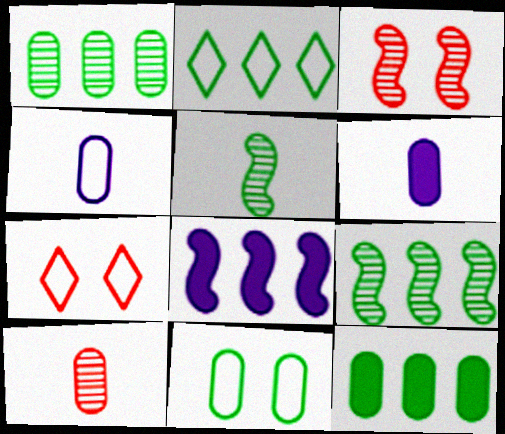[[2, 3, 6], 
[2, 9, 12], 
[6, 7, 9]]